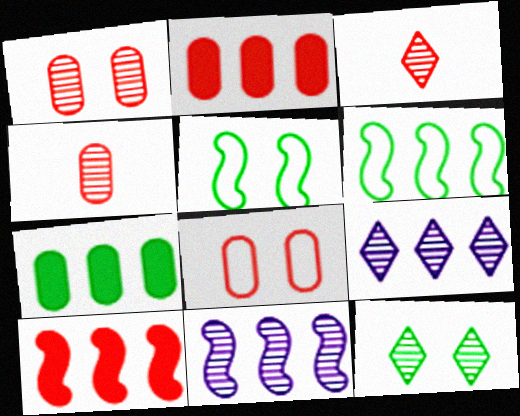[[2, 4, 8], 
[2, 6, 9], 
[3, 8, 10], 
[3, 9, 12], 
[4, 11, 12], 
[6, 10, 11]]